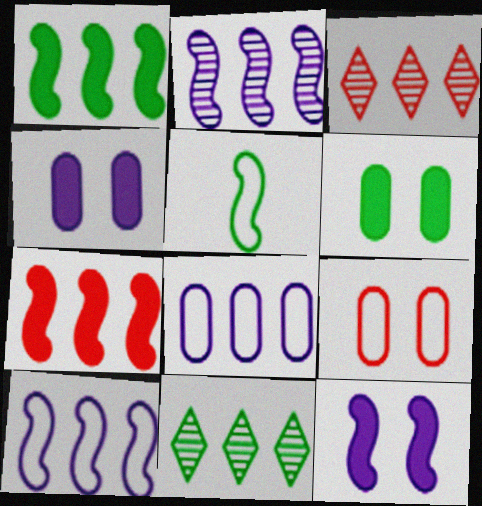[[1, 3, 8], 
[3, 4, 5], 
[5, 6, 11], 
[7, 8, 11]]